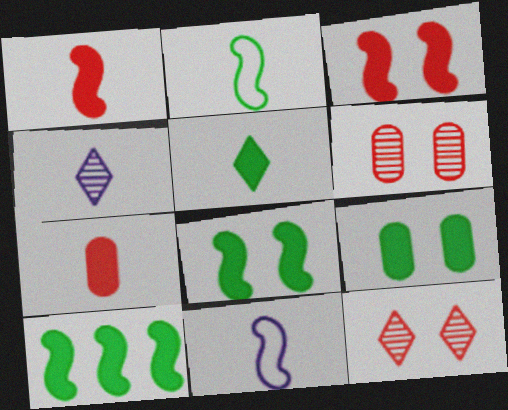[[2, 4, 7], 
[5, 9, 10]]